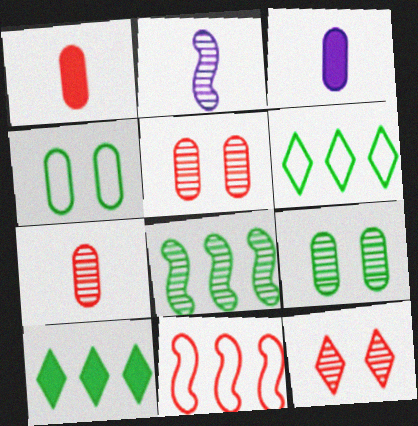[[1, 11, 12]]